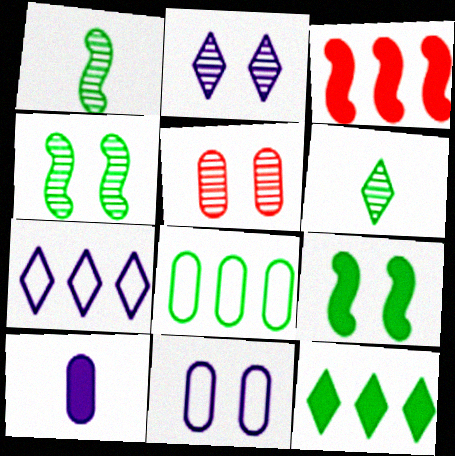[[2, 4, 5], 
[3, 6, 11], 
[5, 8, 10], 
[6, 8, 9]]